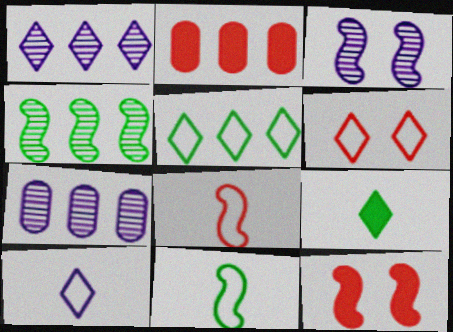[[1, 6, 9], 
[5, 6, 10]]